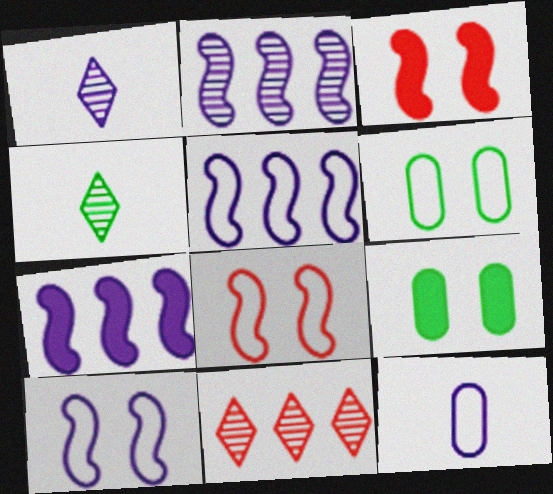[[2, 5, 7]]